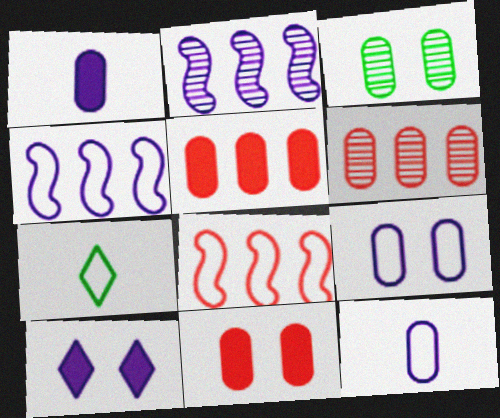[[2, 7, 11], 
[2, 10, 12], 
[3, 5, 12], 
[3, 9, 11], 
[7, 8, 9]]